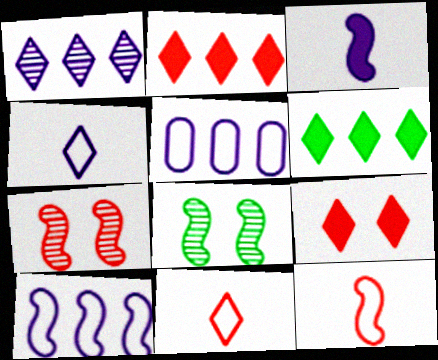[]